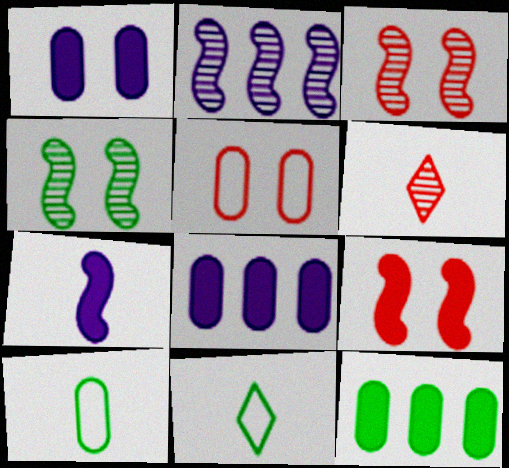[[3, 8, 11], 
[4, 11, 12], 
[6, 7, 10]]